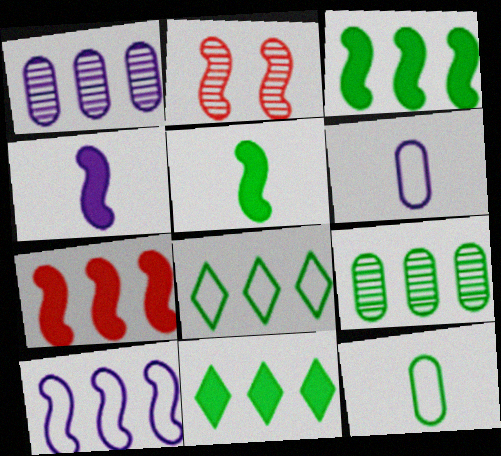[[1, 7, 8], 
[2, 5, 10], 
[2, 6, 11], 
[3, 8, 9]]